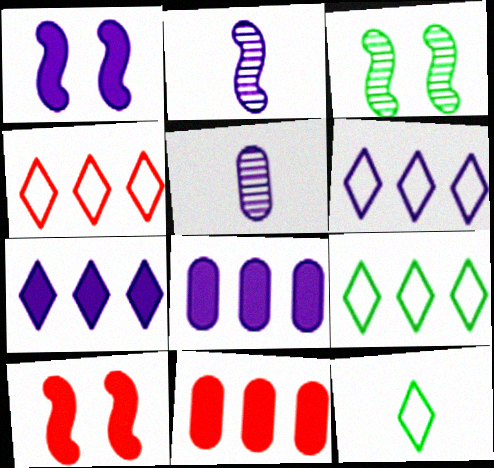[[1, 5, 6], 
[4, 6, 9], 
[5, 9, 10]]